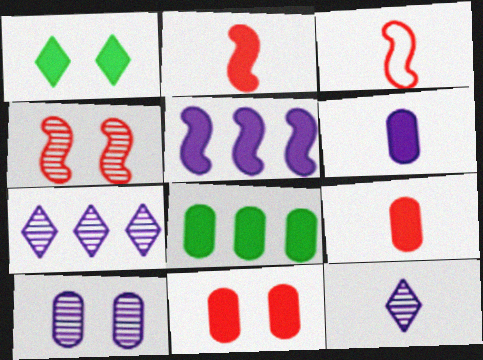[[1, 5, 9], 
[6, 8, 11]]